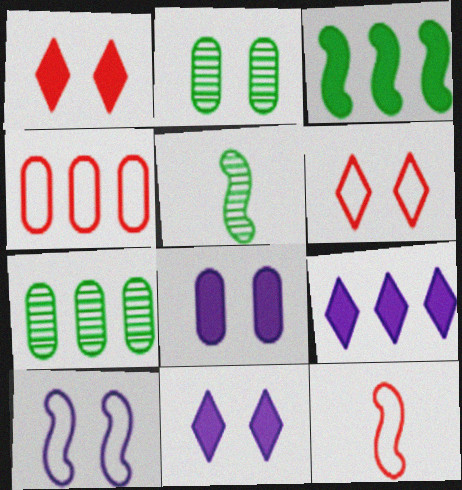[[1, 2, 10], 
[2, 9, 12], 
[4, 5, 11], 
[4, 6, 12], 
[7, 11, 12]]